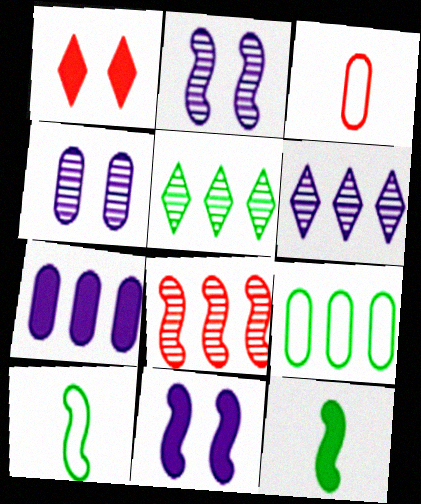[[1, 3, 8], 
[1, 7, 12], 
[3, 5, 11], 
[8, 10, 11]]